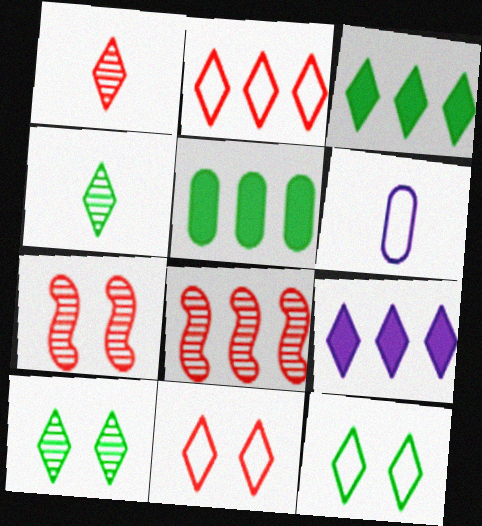[[1, 9, 12], 
[3, 4, 12], 
[3, 6, 7], 
[4, 9, 11]]